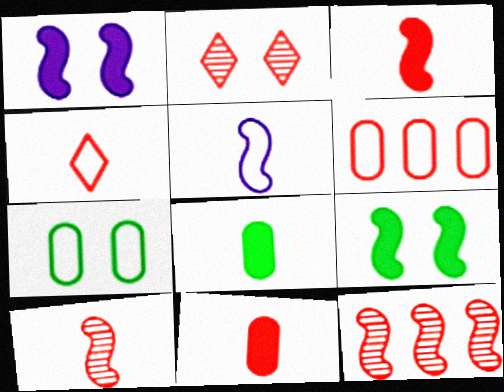[[1, 2, 7], 
[2, 3, 6], 
[4, 10, 11], 
[5, 9, 12]]